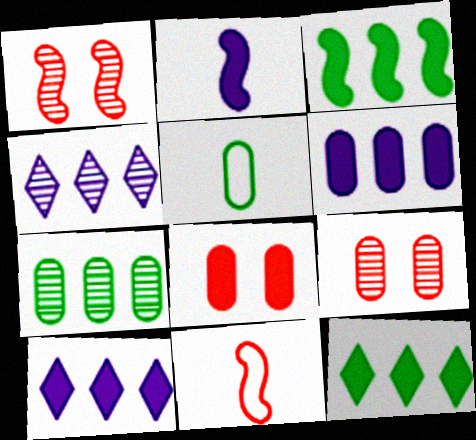[[1, 5, 10], 
[2, 8, 12], 
[5, 6, 9]]